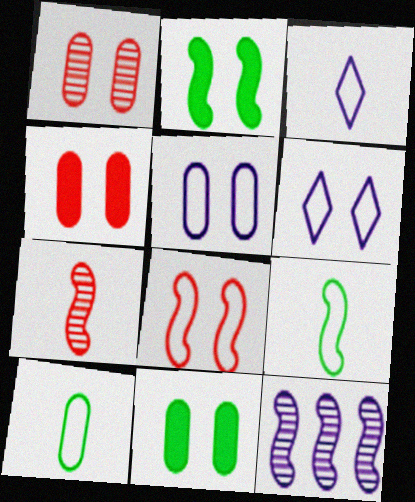[[1, 2, 6], 
[1, 5, 11]]